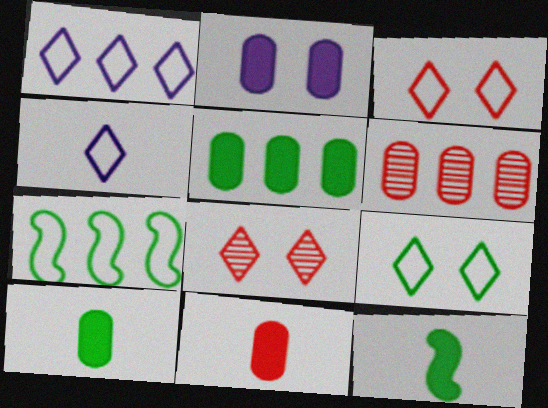[[2, 5, 11]]